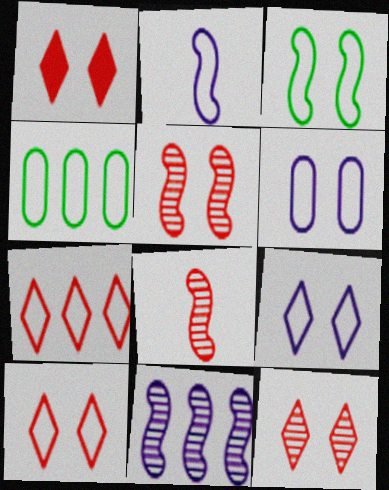[[1, 10, 12], 
[2, 4, 10], 
[3, 6, 10]]